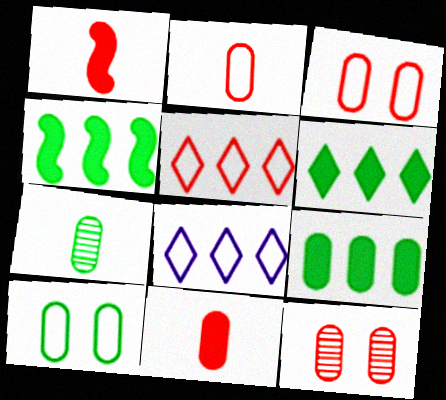[[1, 5, 12], 
[4, 6, 9], 
[7, 9, 10]]